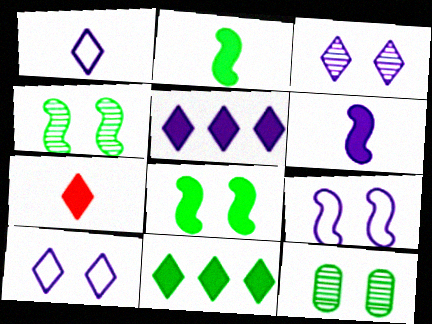[[1, 3, 5]]